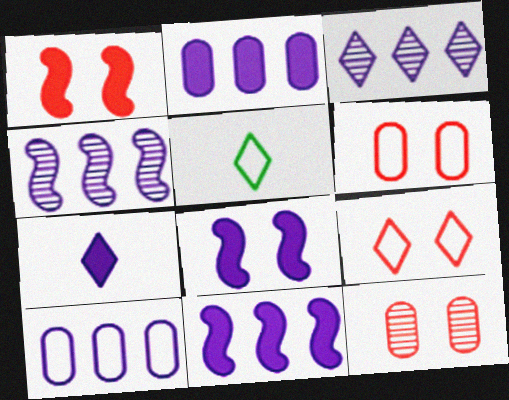[[1, 9, 12], 
[2, 7, 8], 
[3, 10, 11], 
[5, 11, 12]]